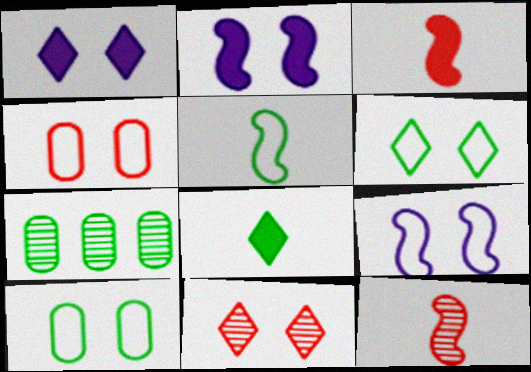[[1, 6, 11], 
[2, 10, 11], 
[4, 6, 9]]